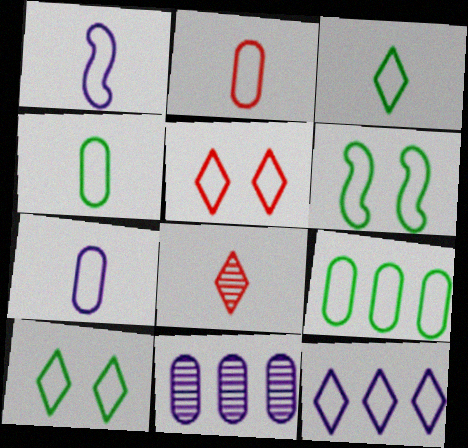[[1, 2, 3], 
[1, 5, 9], 
[2, 4, 7], 
[2, 6, 12], 
[3, 5, 12], 
[3, 6, 9]]